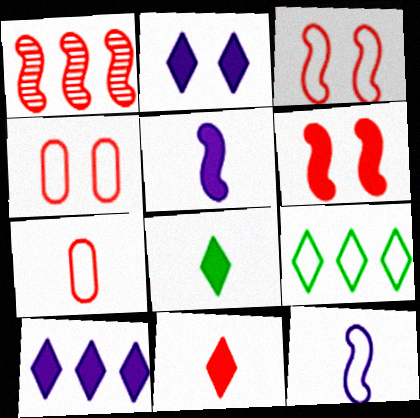[[1, 4, 11], 
[4, 9, 12]]